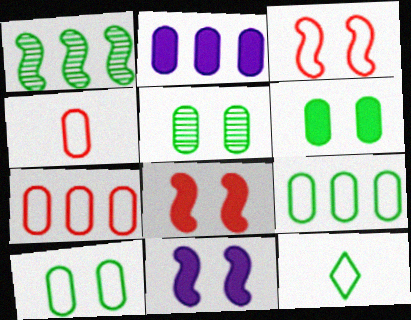[[1, 6, 12], 
[2, 4, 5], 
[5, 6, 10]]